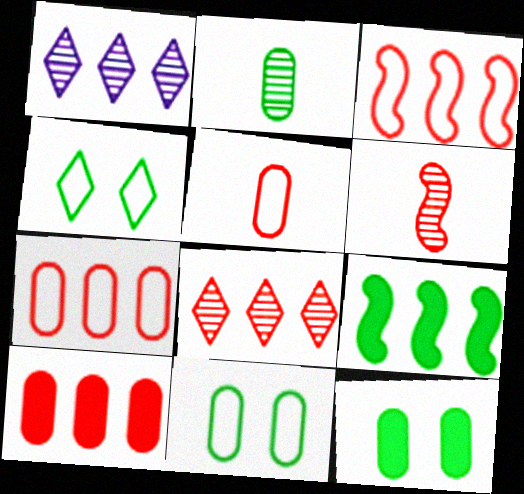[[1, 7, 9], 
[2, 4, 9], 
[3, 8, 10]]